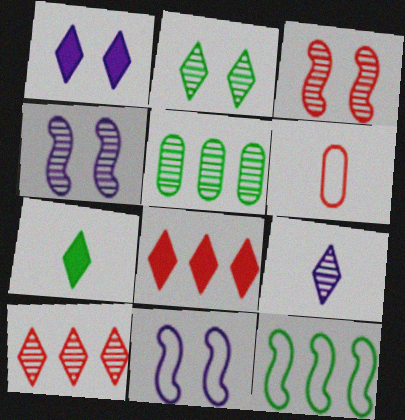[[1, 7, 8], 
[2, 9, 10], 
[3, 5, 9], 
[3, 6, 8]]